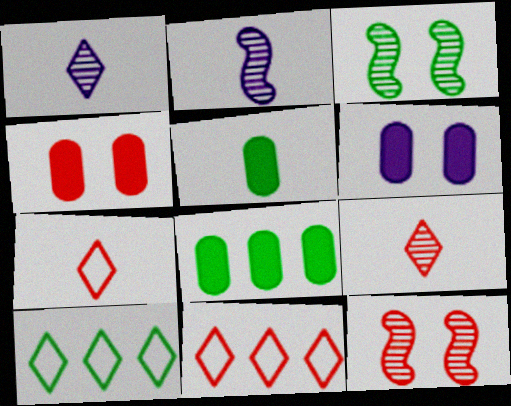[[2, 4, 10], 
[2, 5, 7], 
[3, 5, 10]]